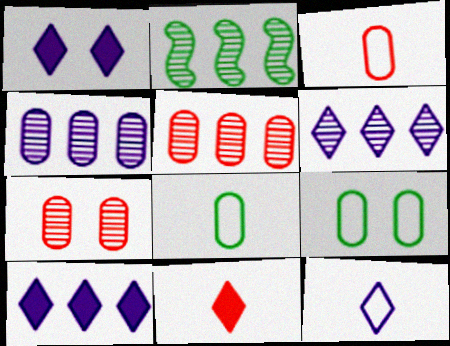[[1, 2, 3], 
[1, 6, 12], 
[2, 5, 6]]